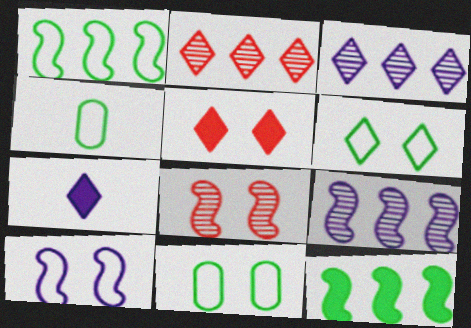[[1, 4, 6], 
[2, 6, 7], 
[4, 5, 9]]